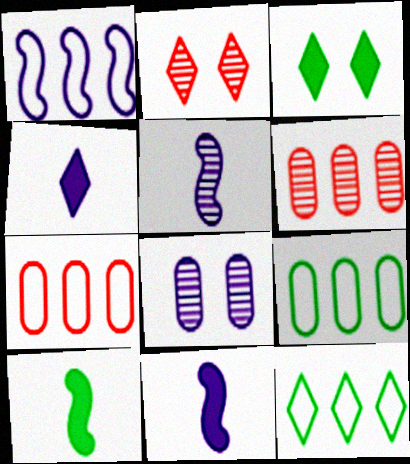[[1, 4, 8], 
[1, 7, 12], 
[2, 4, 12], 
[2, 9, 11], 
[3, 5, 7]]